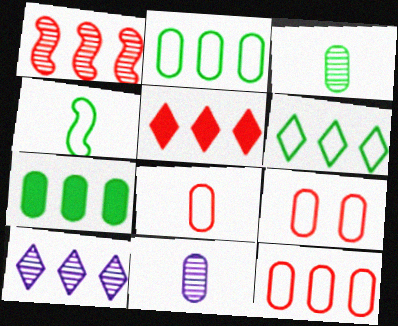[[1, 5, 12], 
[5, 6, 10], 
[7, 9, 11], 
[8, 9, 12]]